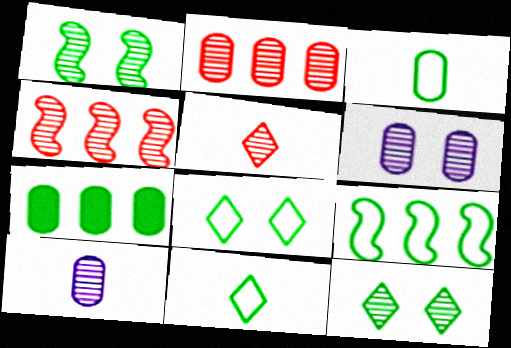[[1, 7, 11], 
[3, 8, 9], 
[4, 10, 12]]